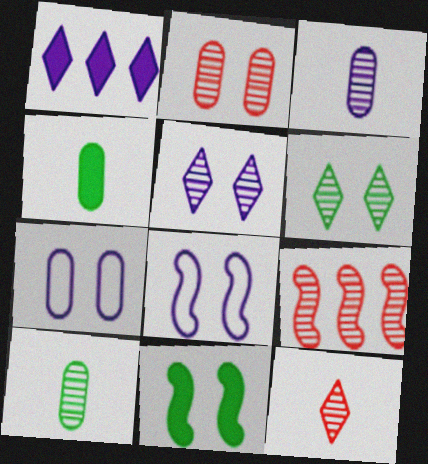[[1, 3, 8], 
[2, 9, 12], 
[3, 6, 9], 
[5, 9, 10]]